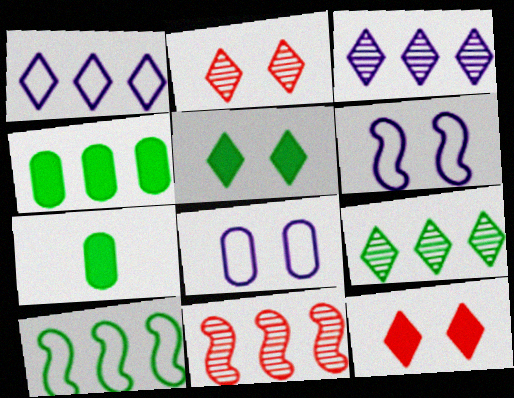[[1, 4, 11], 
[4, 9, 10]]